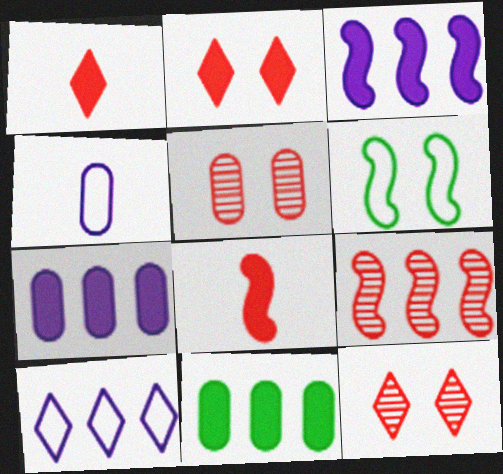[[4, 5, 11], 
[9, 10, 11]]